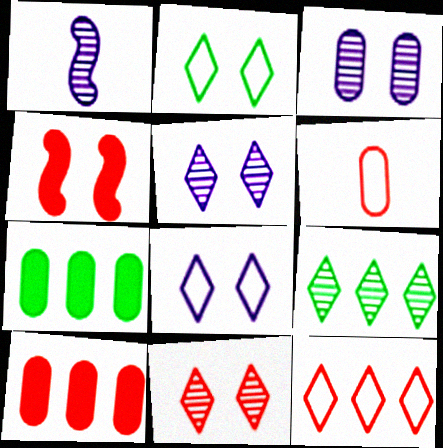[[1, 2, 10], 
[2, 3, 4], 
[3, 6, 7]]